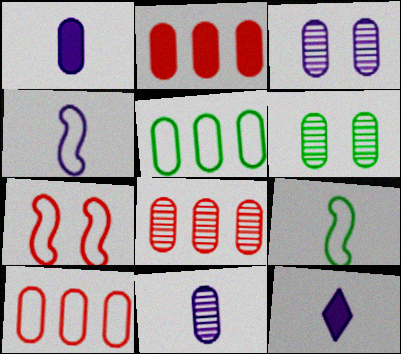[[1, 6, 10], 
[2, 8, 10], 
[4, 11, 12], 
[6, 8, 11]]